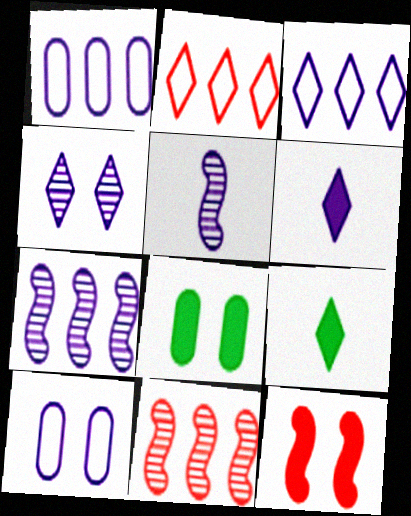[[2, 4, 9], 
[2, 5, 8], 
[3, 4, 6], 
[6, 7, 10], 
[9, 10, 11]]